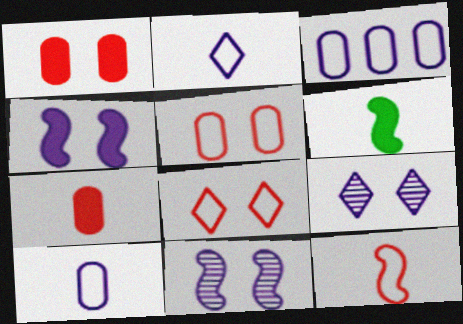[]